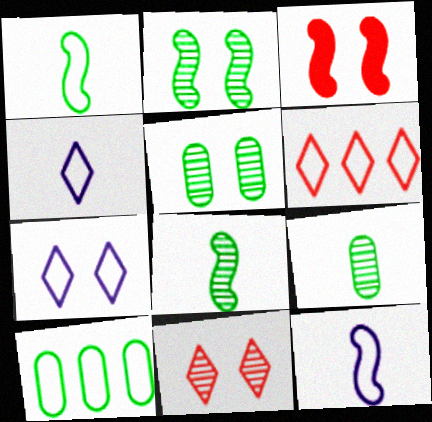[[3, 5, 7]]